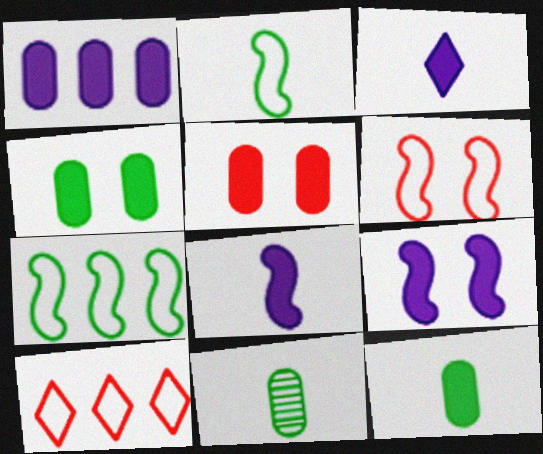[[1, 3, 9], 
[1, 5, 12], 
[9, 10, 11]]